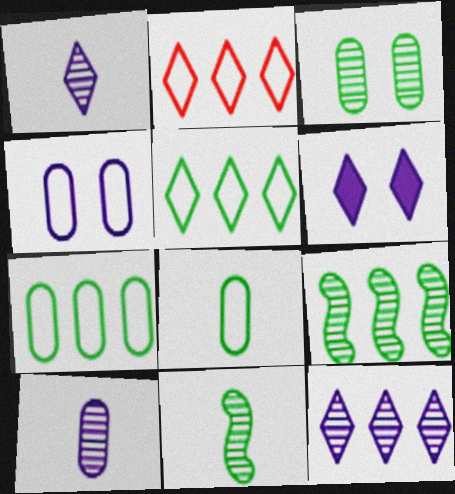[]